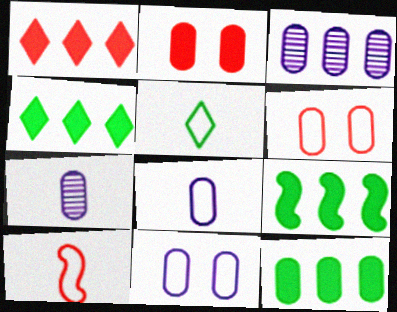[[4, 9, 12], 
[5, 8, 10], 
[6, 7, 12]]